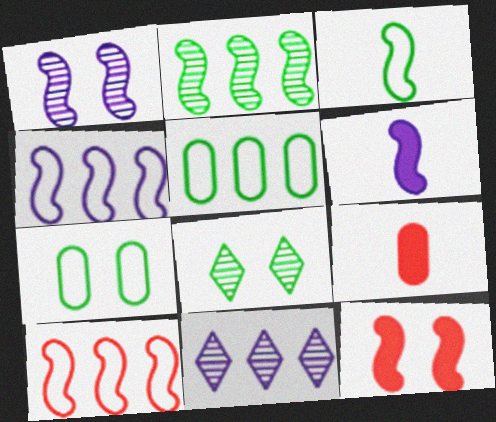[[1, 4, 6], 
[4, 8, 9]]